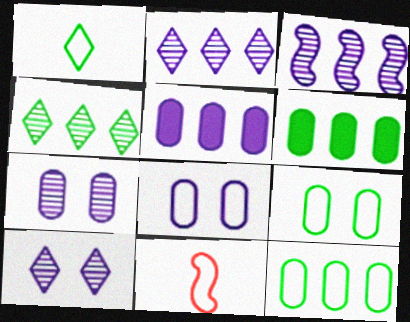[[6, 10, 11]]